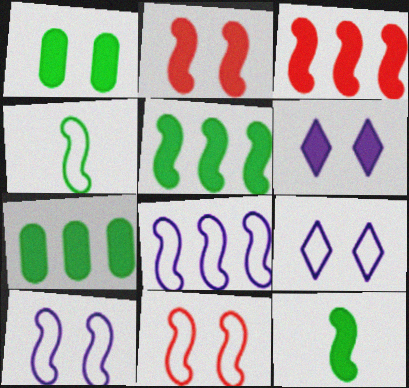[[1, 2, 6], 
[4, 8, 11]]